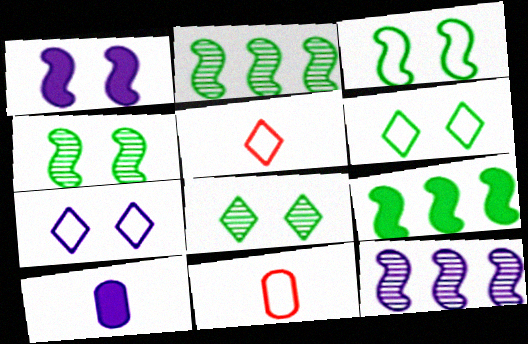[[7, 10, 12]]